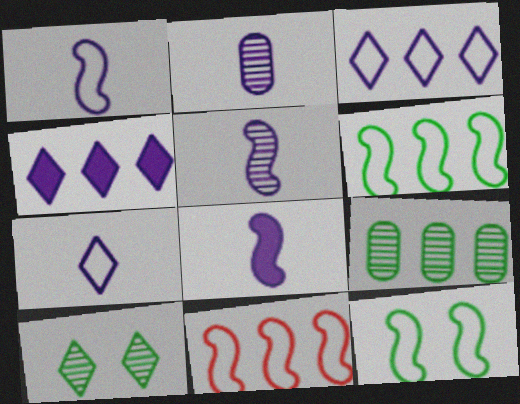[[1, 5, 8], 
[1, 11, 12], 
[2, 7, 8], 
[4, 9, 11]]